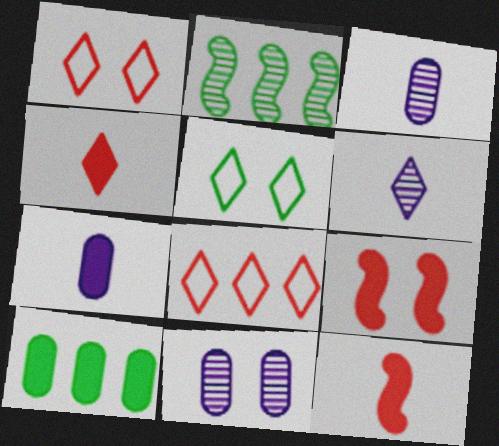[[1, 2, 7], 
[5, 9, 11]]